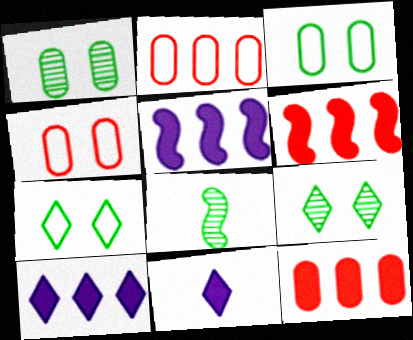[[4, 8, 10]]